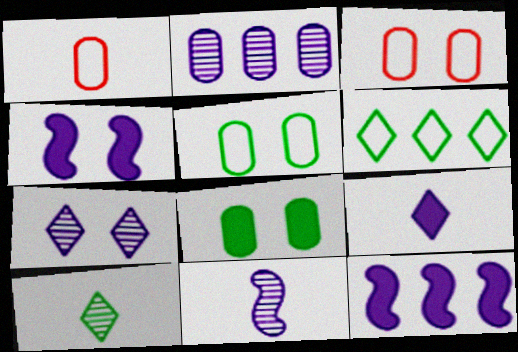[[1, 2, 8], 
[2, 7, 11], 
[3, 10, 12]]